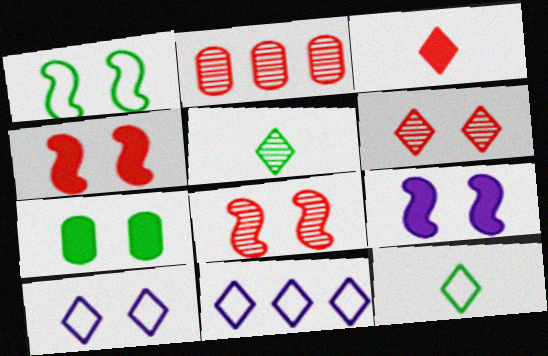[[1, 8, 9], 
[2, 9, 12], 
[7, 8, 10]]